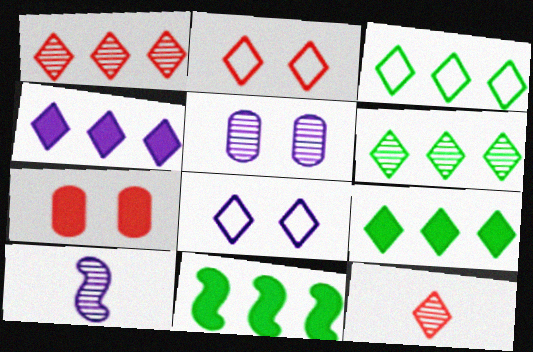[[1, 3, 4], 
[3, 6, 9], 
[3, 7, 10], 
[8, 9, 12]]